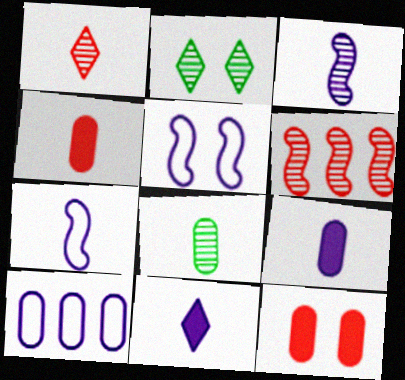[[1, 3, 8], 
[2, 5, 12], 
[8, 10, 12]]